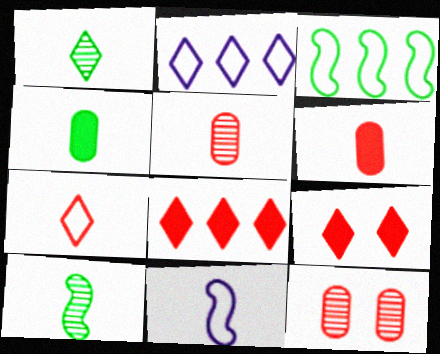[[1, 2, 9], 
[1, 6, 11]]